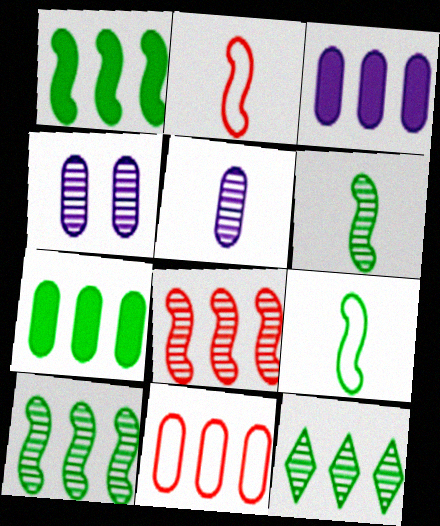[]